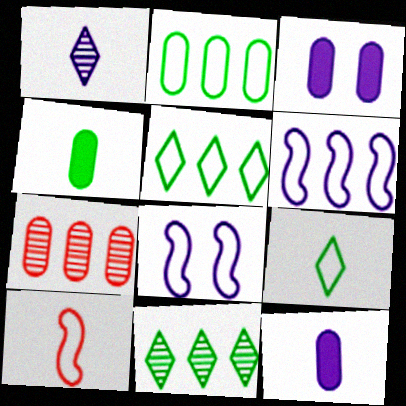[[1, 3, 6], 
[1, 4, 10], 
[3, 10, 11]]